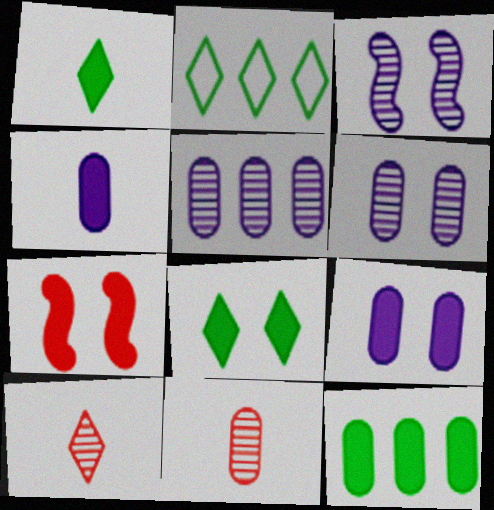[[7, 8, 9]]